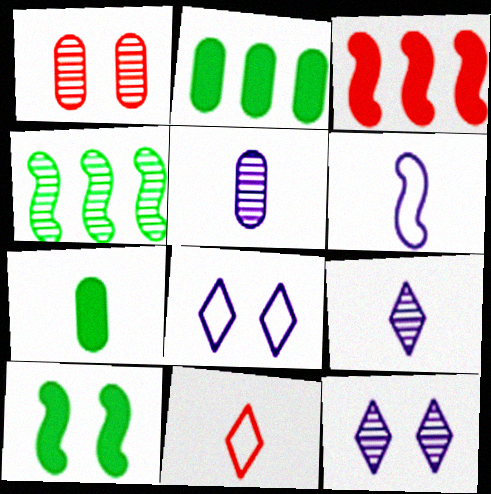[[1, 3, 11], 
[1, 4, 9], 
[1, 8, 10]]